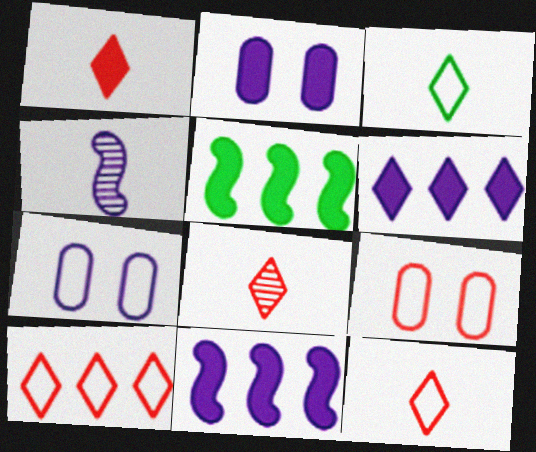[[1, 2, 5], 
[1, 8, 12], 
[4, 6, 7], 
[5, 7, 8]]